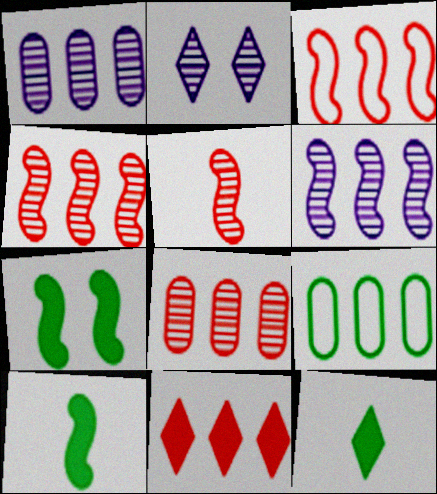[[3, 8, 11], 
[6, 9, 11]]